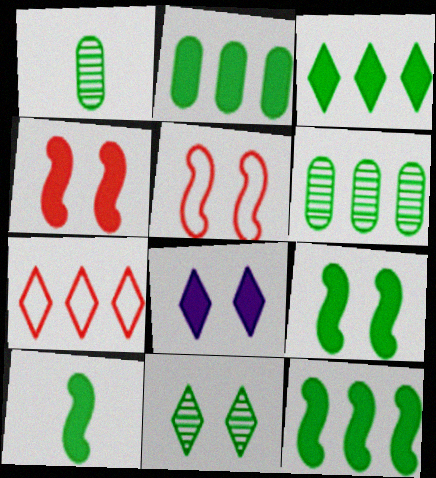[[2, 3, 12], 
[9, 10, 12]]